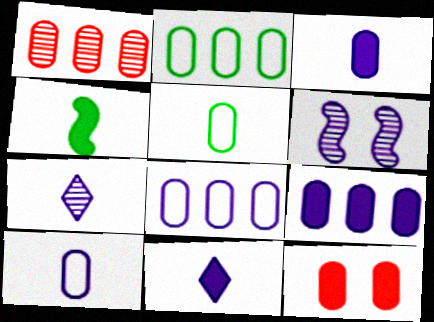[[1, 2, 9], 
[6, 8, 11]]